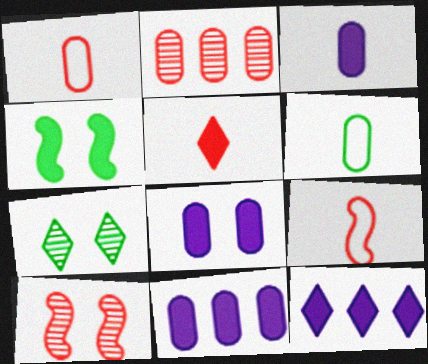[[2, 6, 8], 
[3, 8, 11], 
[4, 5, 11], 
[6, 10, 12], 
[7, 9, 11]]